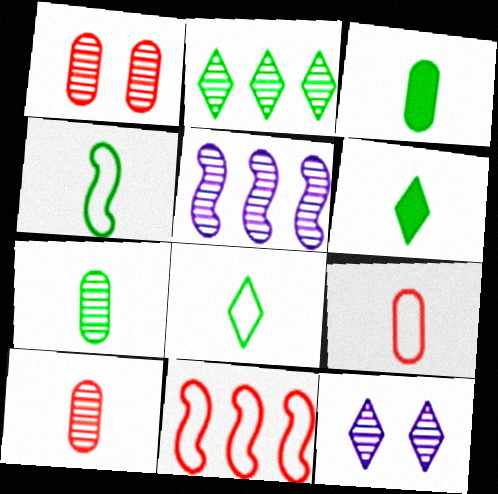[[3, 11, 12], 
[4, 6, 7]]